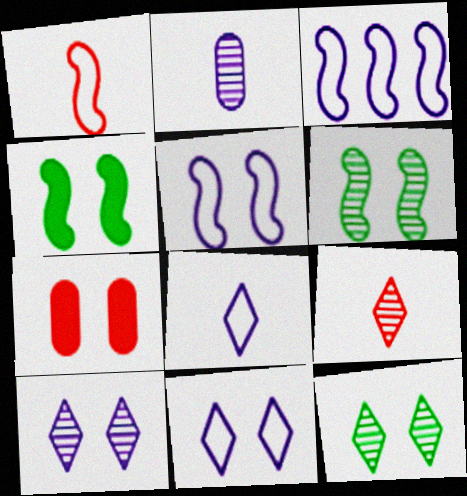[[5, 7, 12], 
[6, 7, 11]]